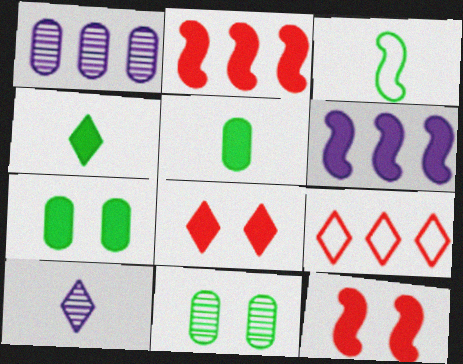[[1, 3, 8], 
[5, 6, 8]]